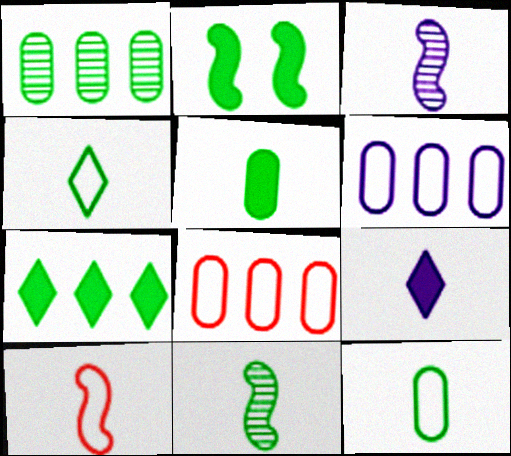[[1, 2, 4], 
[2, 5, 7], 
[4, 5, 11]]